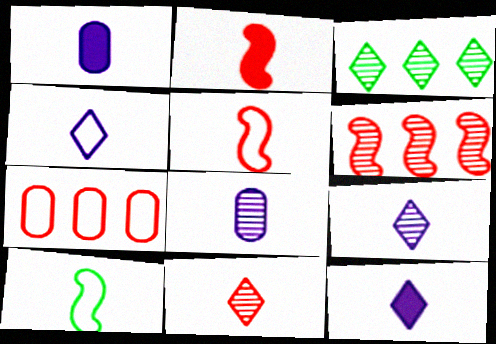[[1, 10, 11], 
[4, 9, 12]]